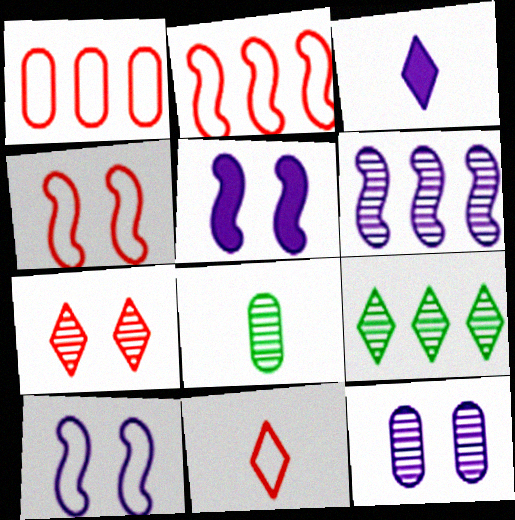[[1, 4, 11], 
[6, 7, 8]]